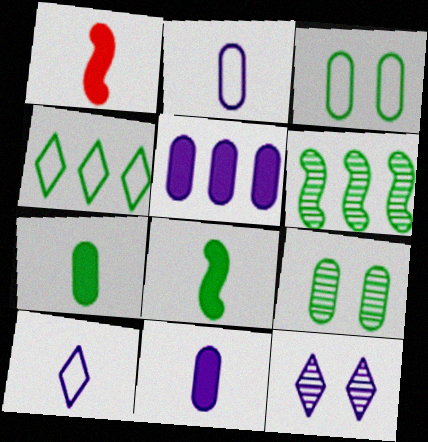[[4, 8, 9]]